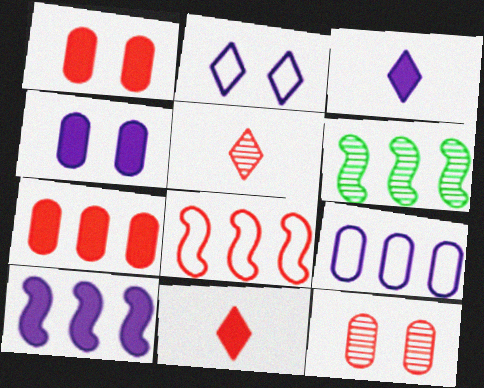[[1, 5, 8], 
[3, 4, 10], 
[6, 8, 10], 
[8, 11, 12]]